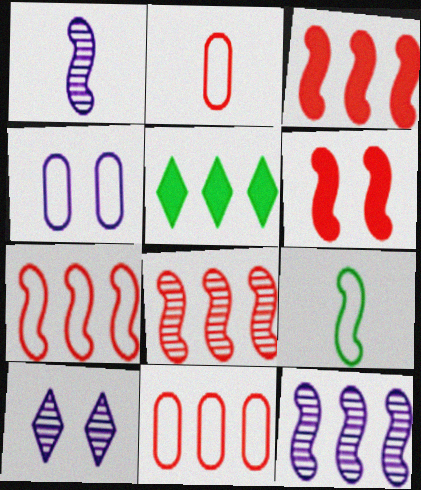[[3, 7, 8], 
[5, 11, 12], 
[6, 9, 12]]